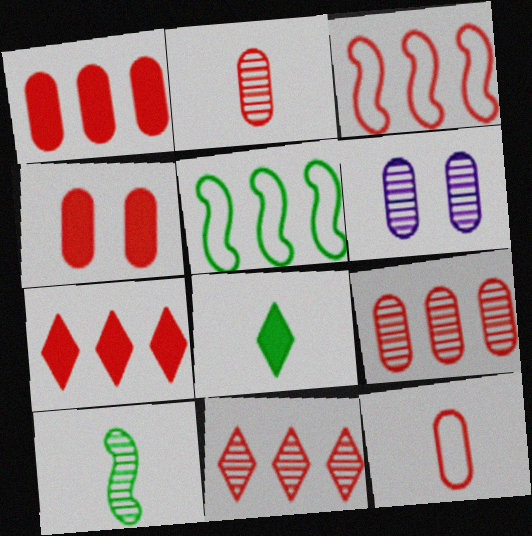[[1, 3, 11], 
[3, 6, 8], 
[3, 7, 9], 
[4, 9, 12], 
[6, 10, 11]]